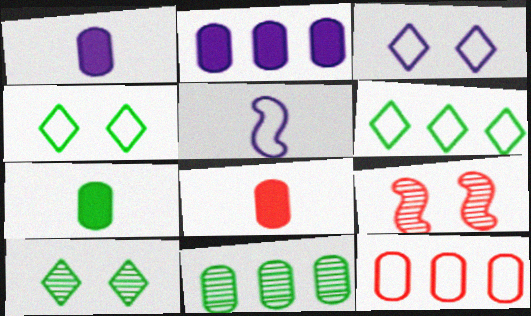[[1, 6, 9], 
[1, 7, 8], 
[2, 11, 12], 
[4, 5, 12]]